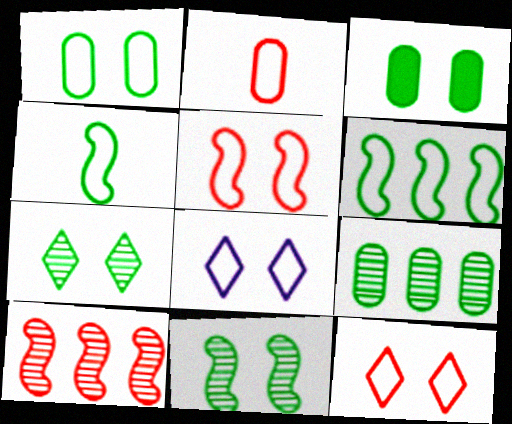[[1, 5, 8], 
[2, 6, 8]]